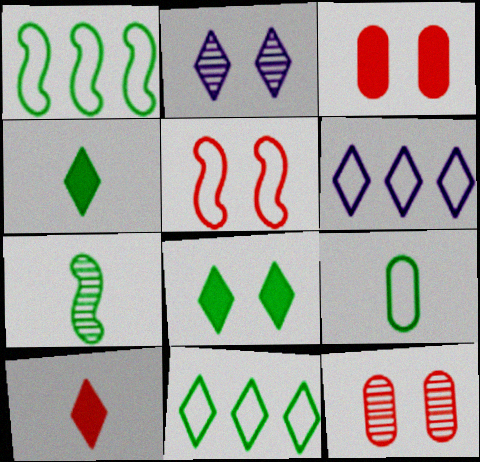[[2, 10, 11], 
[3, 6, 7], 
[4, 7, 9], 
[5, 6, 9]]